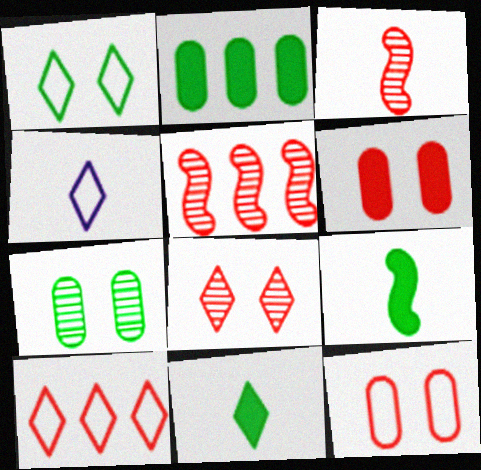[[1, 4, 10], 
[3, 6, 10]]